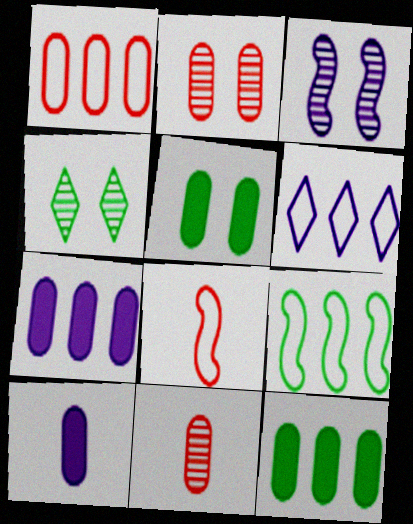[[1, 6, 9], 
[2, 3, 4], 
[3, 6, 10], 
[4, 7, 8]]